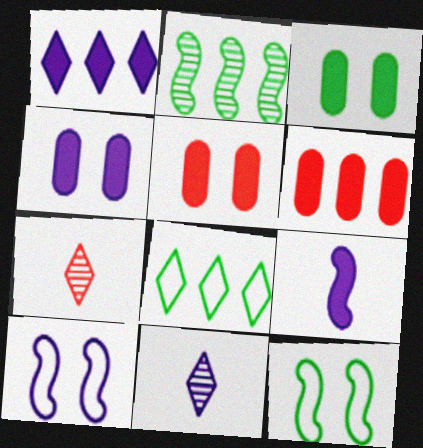[[1, 4, 9], 
[3, 4, 5], 
[6, 11, 12]]